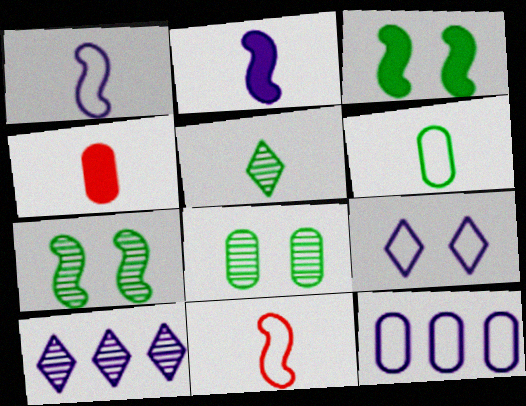[[1, 4, 5], 
[1, 9, 12], 
[4, 8, 12]]